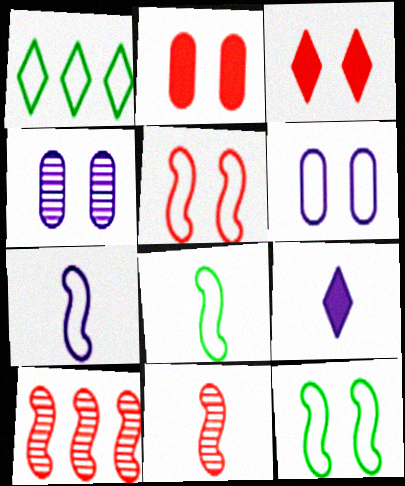[[3, 4, 12]]